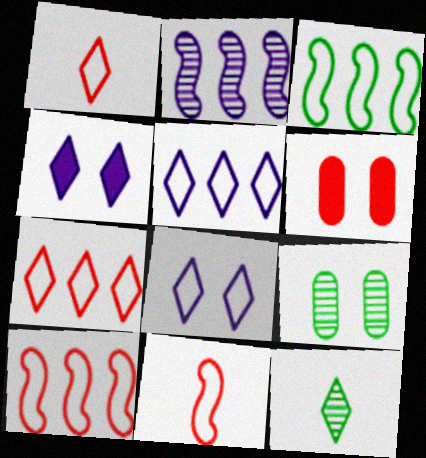[[4, 7, 12]]